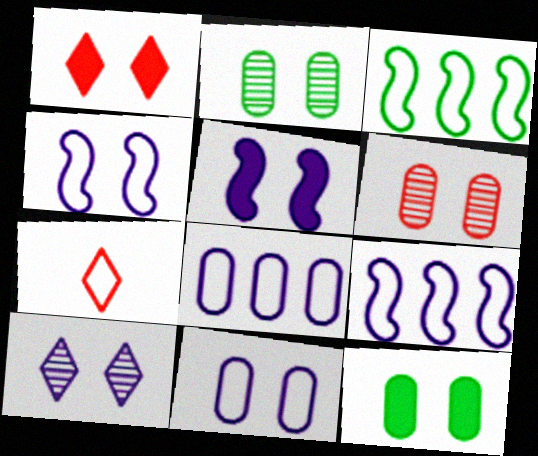[[1, 2, 4], 
[1, 5, 12], 
[3, 7, 11], 
[5, 10, 11], 
[6, 11, 12]]